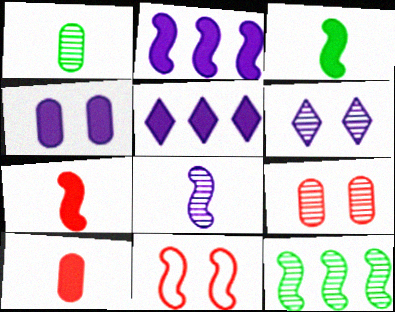[[1, 5, 11]]